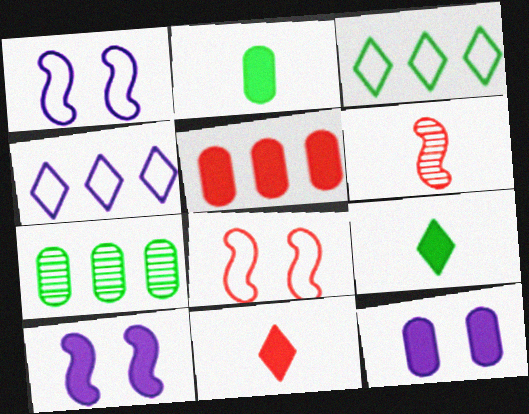[[1, 7, 11], 
[2, 5, 12], 
[3, 6, 12], 
[5, 9, 10]]